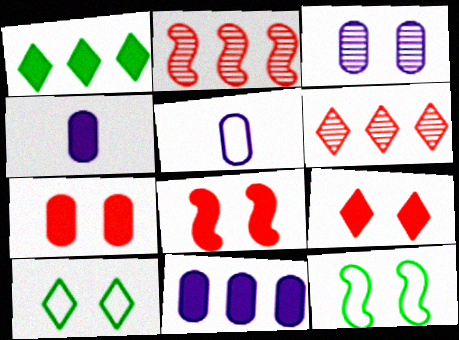[[1, 4, 8], 
[2, 4, 10], 
[3, 5, 11], 
[3, 8, 10], 
[3, 9, 12], 
[4, 6, 12], 
[7, 8, 9]]